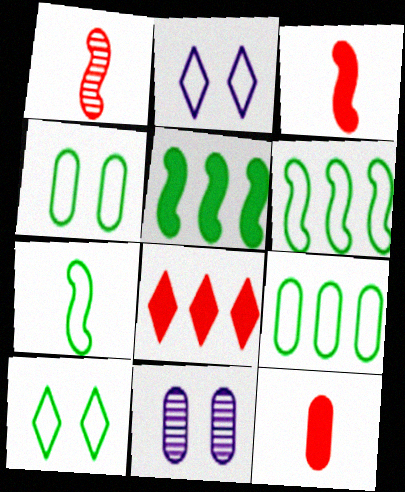[[7, 8, 11], 
[7, 9, 10], 
[9, 11, 12]]